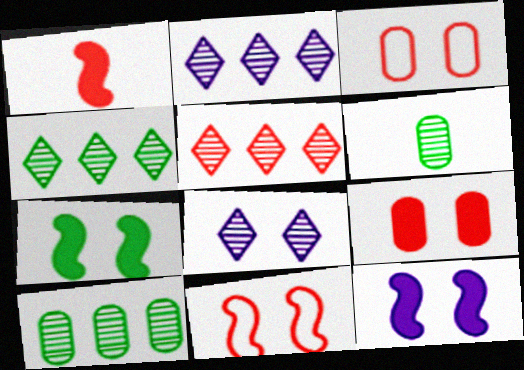[[1, 3, 5], 
[2, 4, 5], 
[3, 7, 8]]